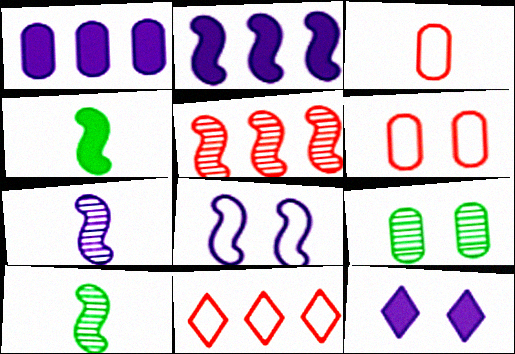[[1, 3, 9], 
[2, 7, 8], 
[4, 5, 8]]